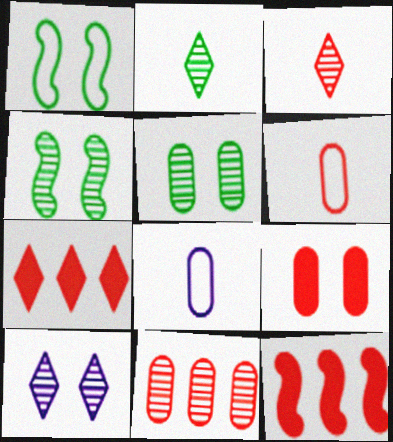[[1, 9, 10], 
[4, 7, 8], 
[6, 9, 11]]